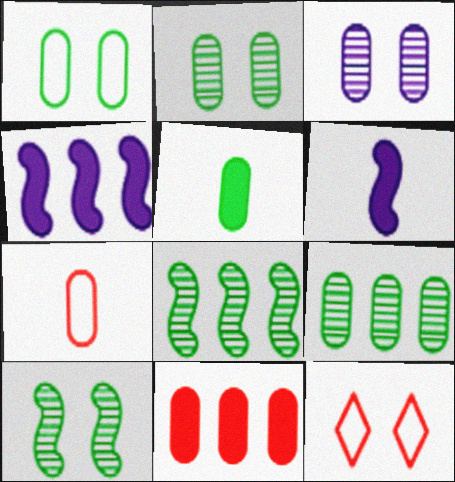[[1, 5, 9], 
[6, 9, 12]]